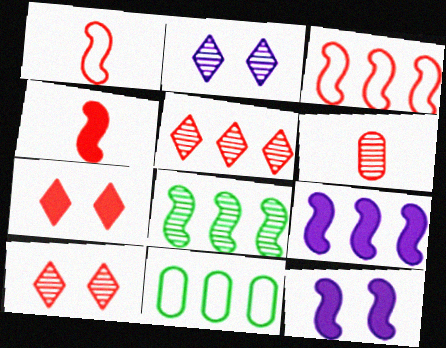[[1, 8, 12], 
[2, 4, 11], 
[2, 6, 8], 
[3, 6, 7], 
[3, 8, 9], 
[5, 9, 11]]